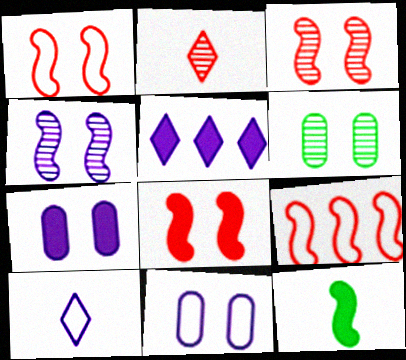[[1, 3, 8], 
[4, 9, 12]]